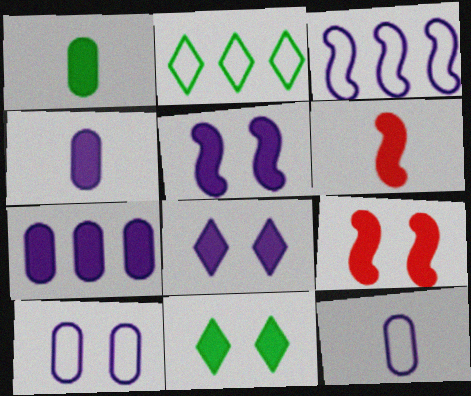[[6, 7, 11]]